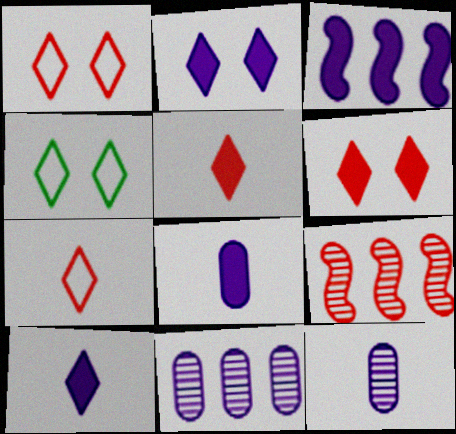[[2, 3, 8], 
[4, 8, 9]]